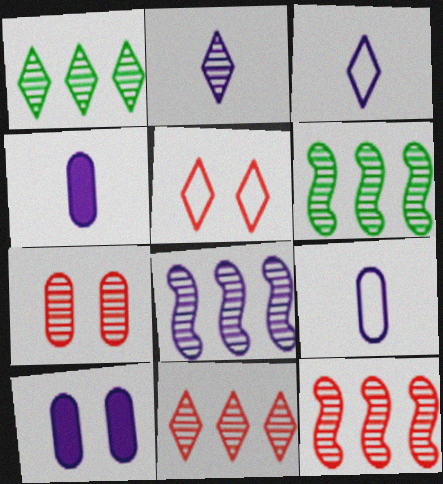[[2, 6, 7], 
[3, 8, 10], 
[4, 5, 6], 
[6, 8, 12]]